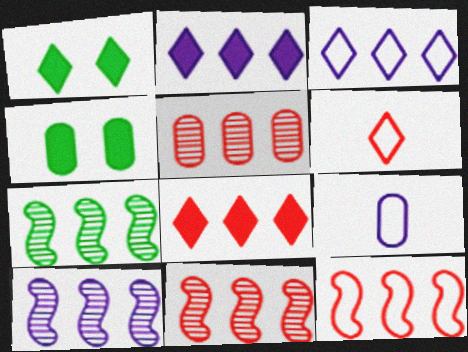[[1, 9, 11], 
[4, 5, 9], 
[4, 6, 10], 
[5, 8, 12], 
[7, 10, 11]]